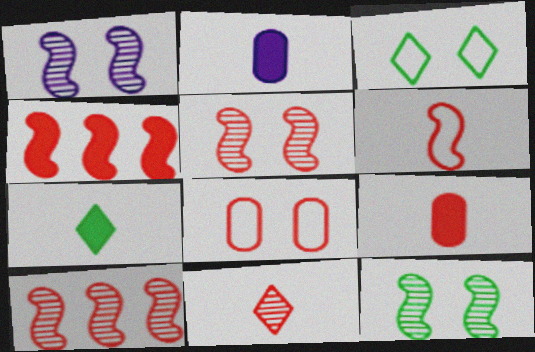[[1, 5, 12], 
[2, 3, 10], 
[4, 5, 6], 
[4, 8, 11], 
[6, 9, 11]]